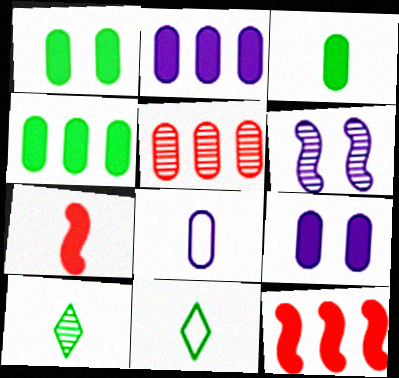[[1, 3, 4], 
[1, 5, 8], 
[5, 6, 10], 
[7, 8, 10]]